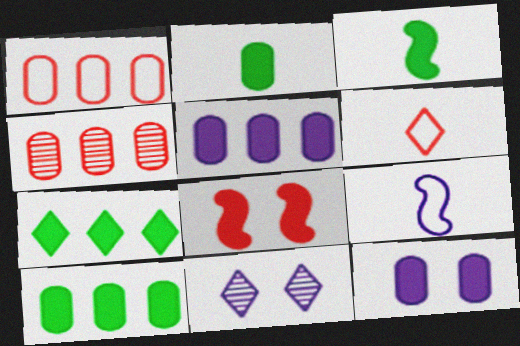[[1, 3, 11], 
[4, 6, 8], 
[5, 9, 11], 
[6, 7, 11]]